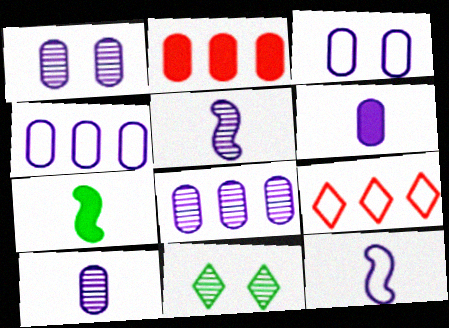[[1, 4, 6], 
[1, 7, 9], 
[1, 8, 10], 
[2, 11, 12], 
[3, 6, 8]]